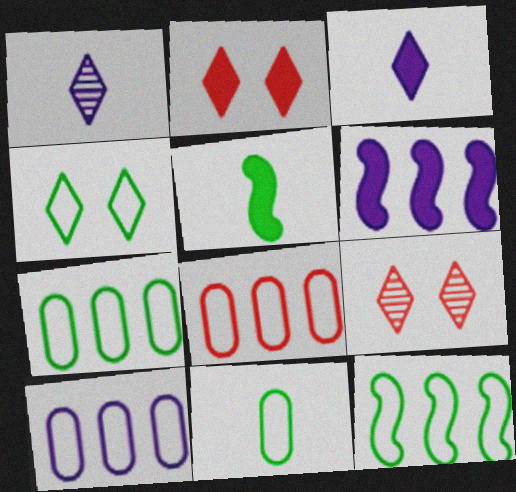[[4, 11, 12], 
[5, 9, 10], 
[6, 9, 11], 
[7, 8, 10]]